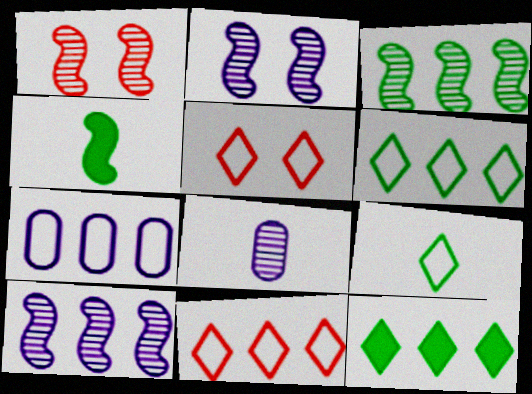[]